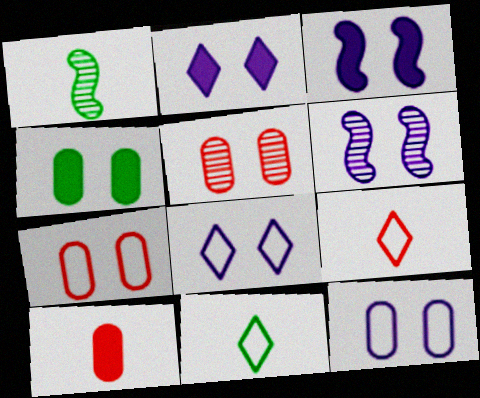[[2, 6, 12], 
[4, 5, 12]]